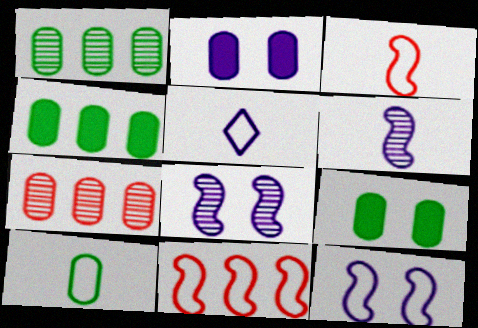[[1, 9, 10], 
[2, 7, 10], 
[3, 5, 10]]